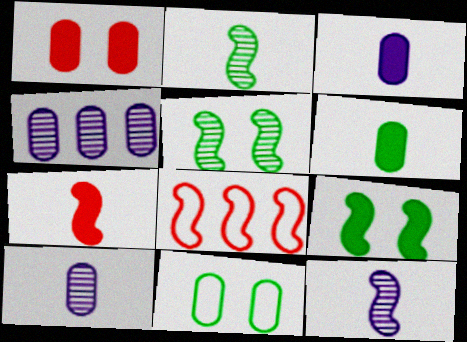[[8, 9, 12]]